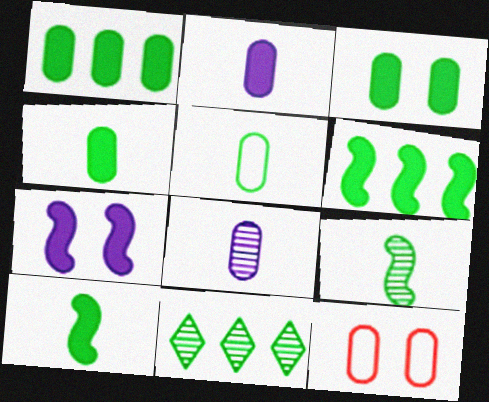[[1, 3, 4], 
[1, 8, 12]]